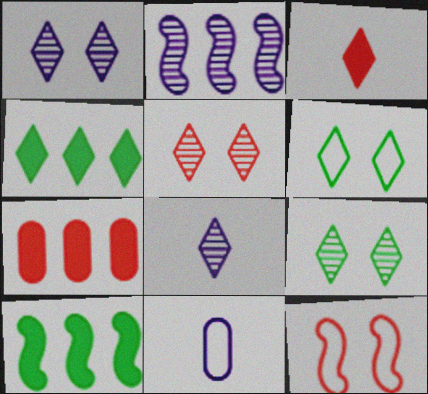[[1, 5, 9], 
[5, 10, 11]]